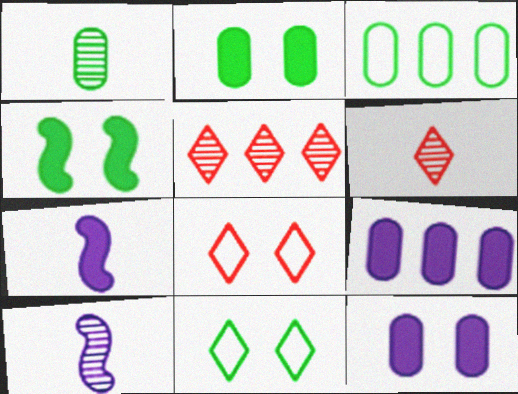[[1, 2, 3], 
[1, 6, 10]]